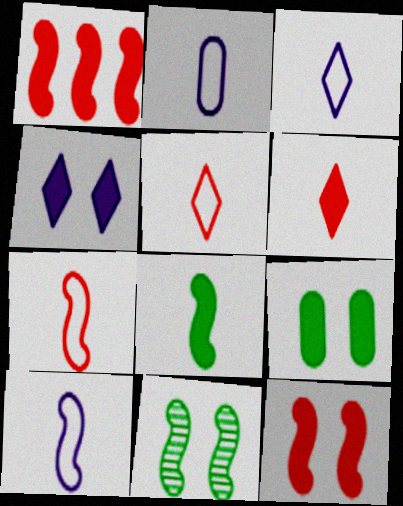[[1, 10, 11], 
[2, 3, 10], 
[4, 9, 12]]